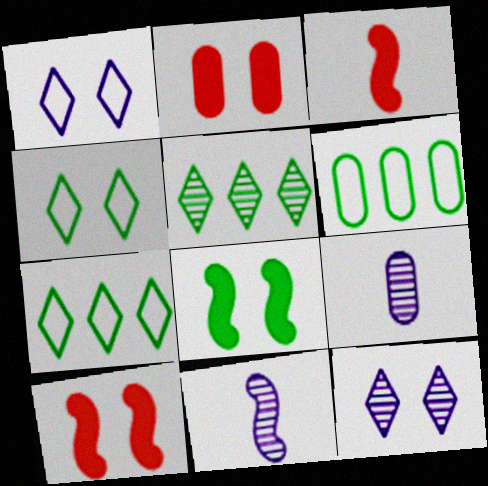[[2, 6, 9], 
[2, 7, 11], 
[3, 6, 12], 
[7, 9, 10]]